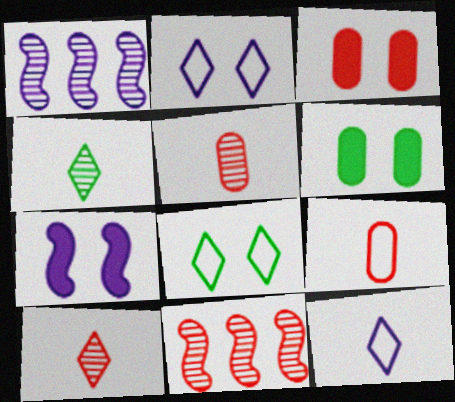[[6, 11, 12]]